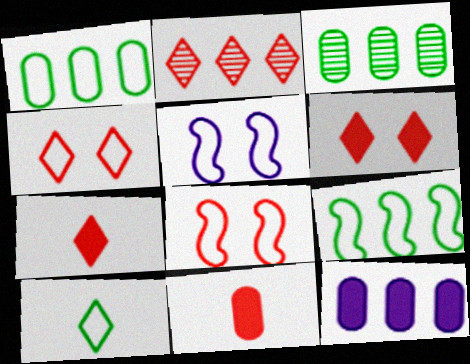[[2, 4, 7], 
[2, 8, 11], 
[2, 9, 12], 
[3, 5, 7]]